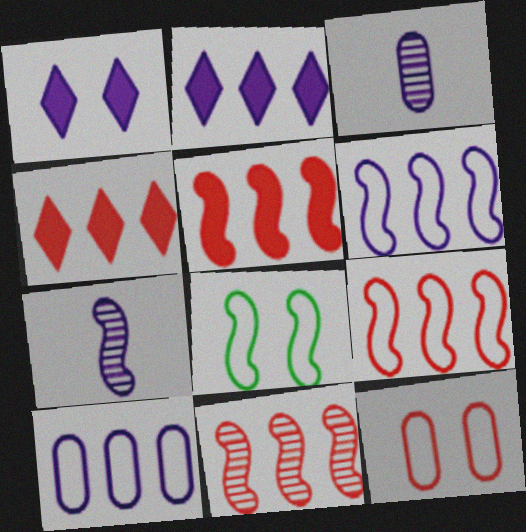[[1, 3, 6], 
[1, 7, 10], 
[3, 4, 8], 
[5, 7, 8], 
[5, 9, 11]]